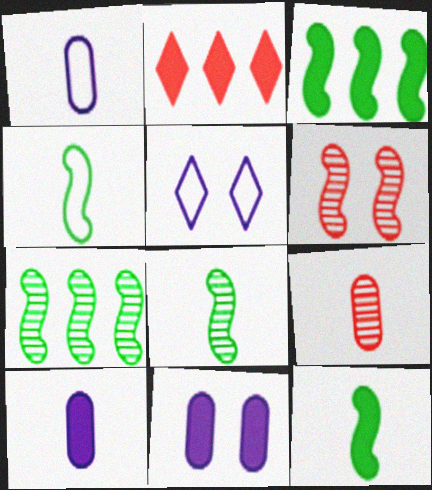[[2, 11, 12], 
[3, 5, 9], 
[4, 8, 12]]